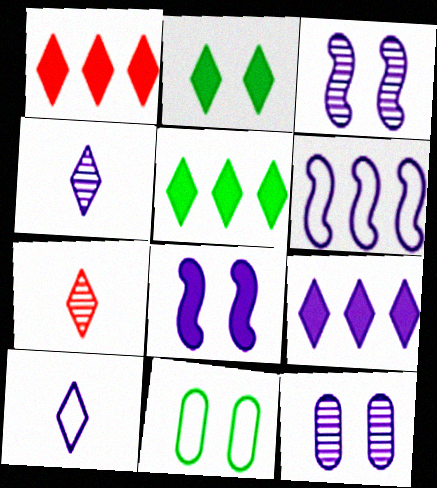[[1, 5, 9]]